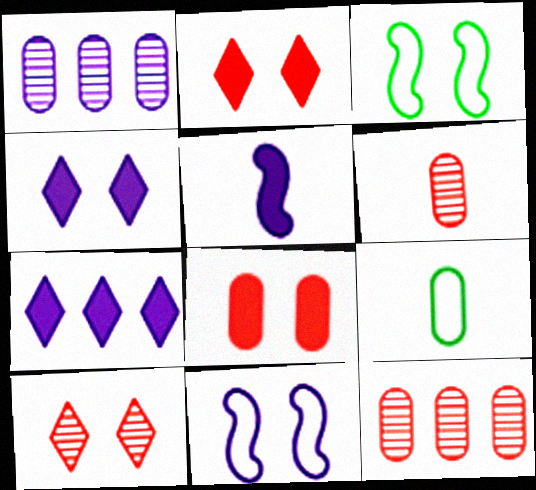[[1, 8, 9], 
[3, 6, 7]]